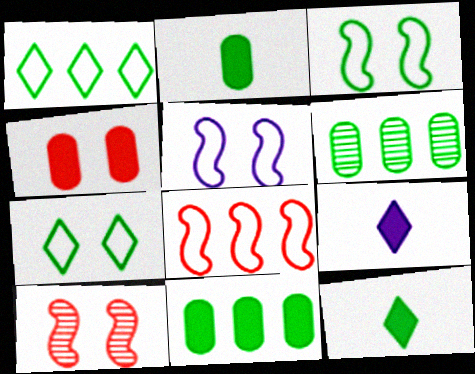[[3, 6, 12]]